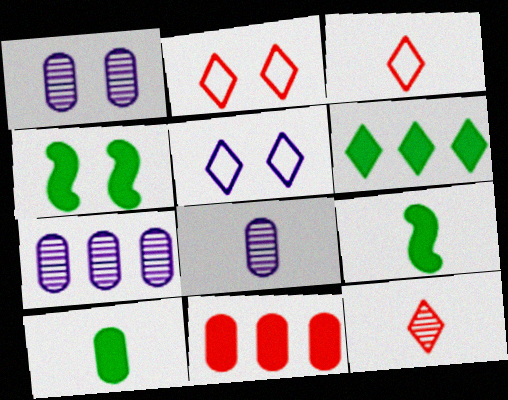[[1, 2, 4], 
[1, 7, 8], 
[2, 7, 9], 
[3, 4, 7], 
[3, 8, 9], 
[4, 6, 10], 
[5, 6, 12]]